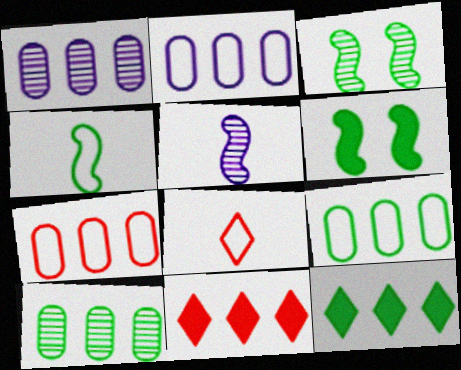[[1, 6, 8], 
[2, 7, 9]]